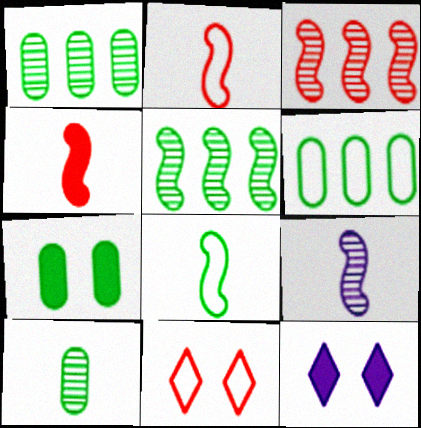[[1, 2, 12], 
[4, 8, 9], 
[6, 7, 10]]